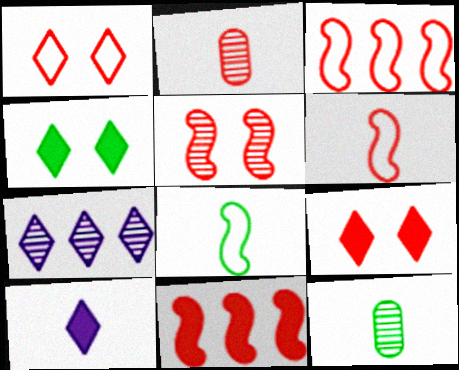[[1, 2, 11], 
[2, 3, 9], 
[2, 8, 10], 
[5, 6, 11], 
[5, 7, 12], 
[6, 10, 12]]